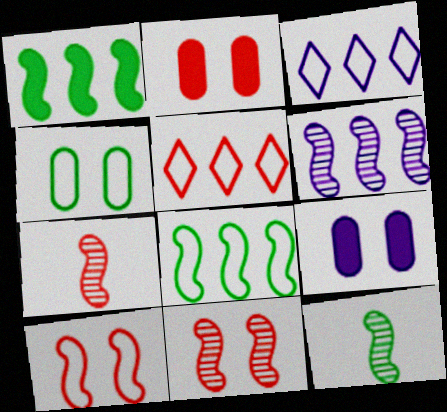[[2, 3, 12], 
[2, 5, 7], 
[5, 9, 12], 
[6, 11, 12]]